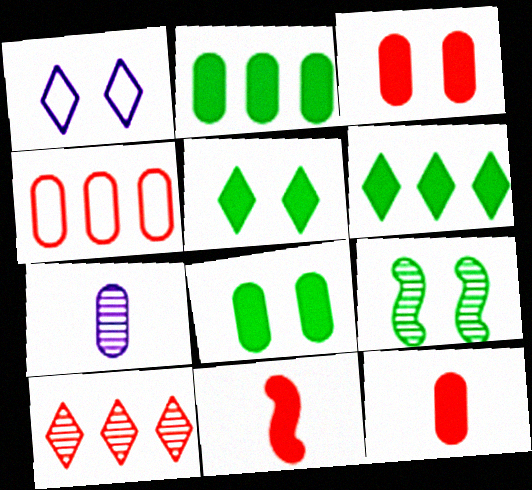[[1, 3, 9], 
[4, 7, 8], 
[7, 9, 10]]